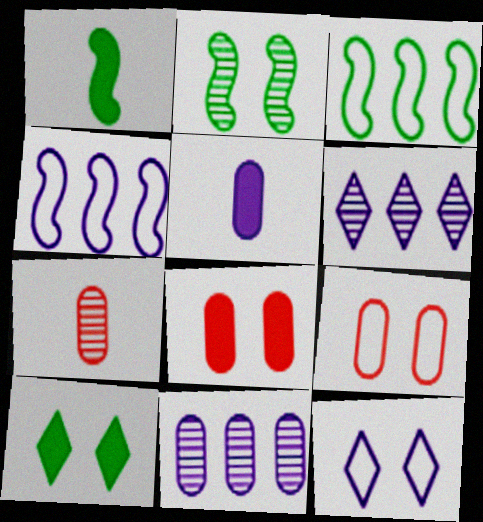[[1, 2, 3], 
[1, 6, 9], 
[2, 6, 7], 
[2, 8, 12], 
[4, 7, 10]]